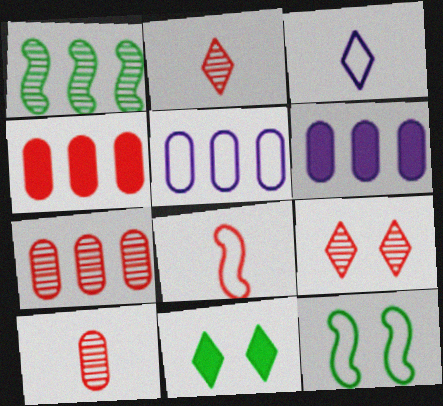[[2, 6, 12], 
[4, 8, 9]]